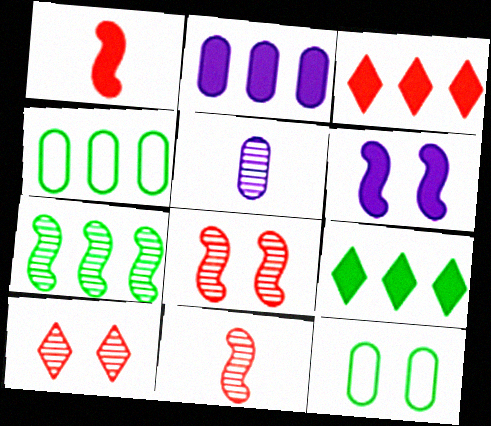[[4, 7, 9], 
[5, 7, 10], 
[6, 10, 12]]